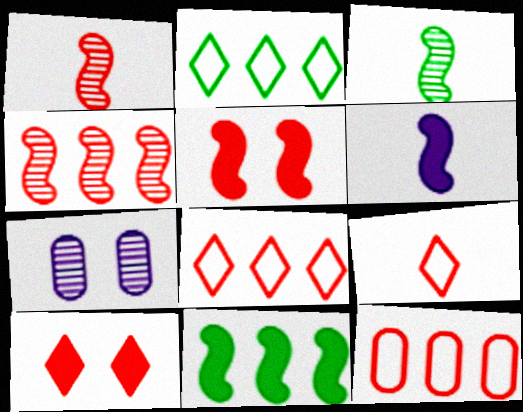[[1, 10, 12], 
[5, 6, 11], 
[7, 9, 11]]